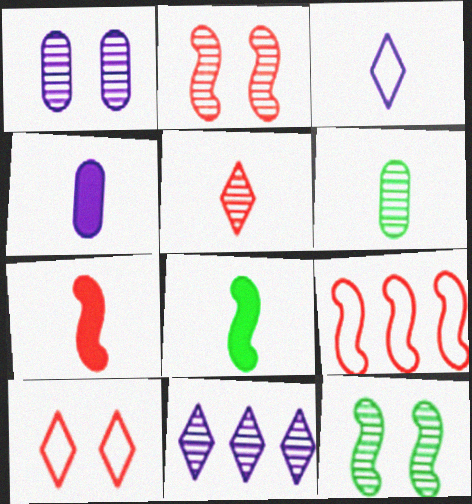[[2, 6, 11], 
[2, 7, 9], 
[3, 6, 7]]